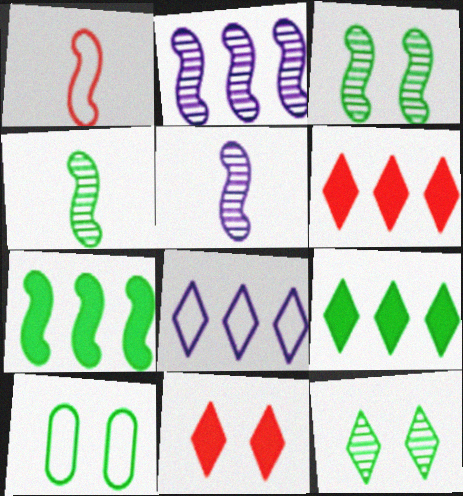[[1, 8, 10], 
[4, 9, 10], 
[5, 6, 10]]